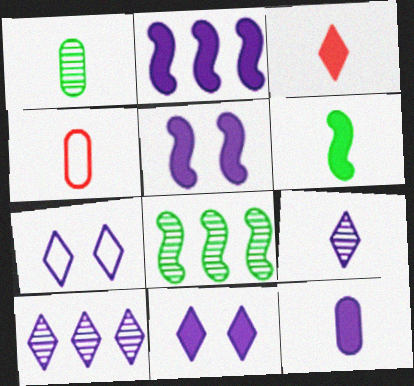[[1, 4, 12], 
[2, 11, 12], 
[3, 6, 12], 
[4, 6, 9], 
[4, 8, 11]]